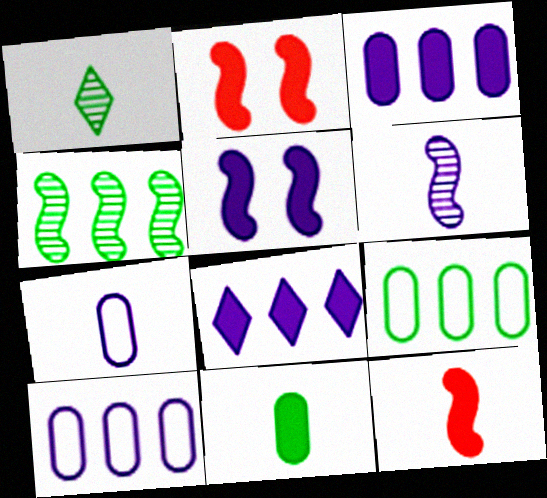[[1, 2, 10], 
[1, 7, 12], 
[2, 8, 11]]